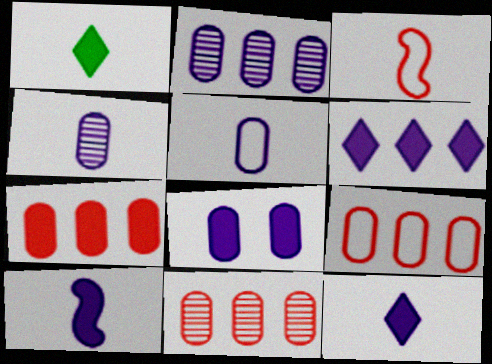[[1, 3, 4], 
[2, 5, 8], 
[6, 8, 10], 
[7, 9, 11]]